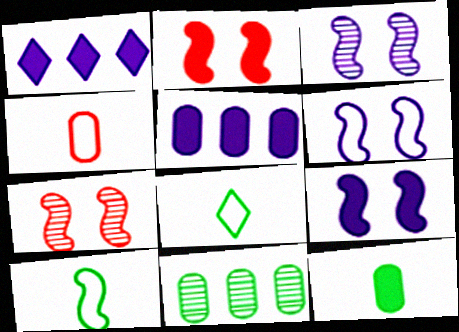[[1, 2, 12], 
[3, 6, 9], 
[5, 7, 8]]